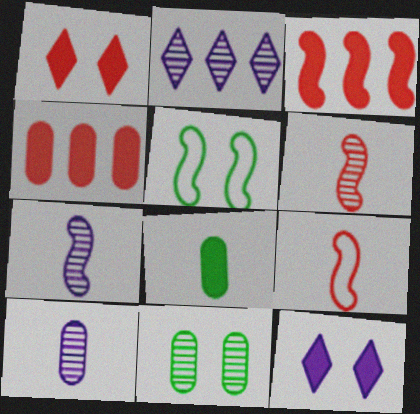[[2, 6, 11], 
[3, 5, 7], 
[3, 8, 12]]